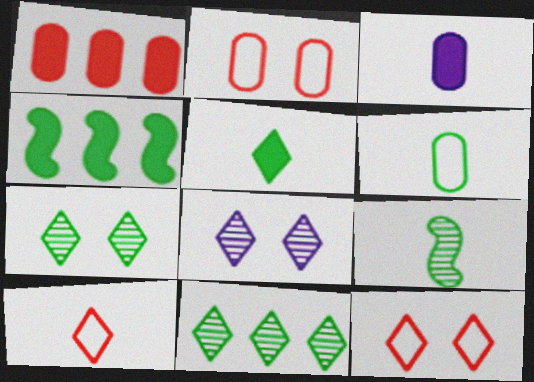[[3, 9, 10], 
[4, 6, 7], 
[5, 6, 9]]